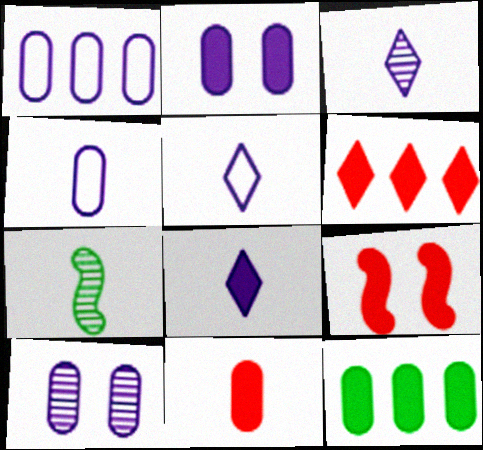[[2, 11, 12], 
[3, 5, 8], 
[5, 7, 11], 
[6, 9, 11], 
[8, 9, 12]]